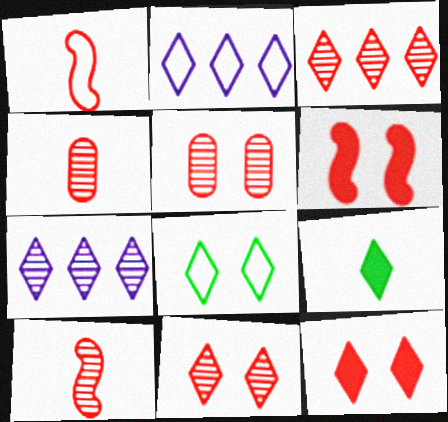[[2, 9, 11], 
[3, 5, 10]]